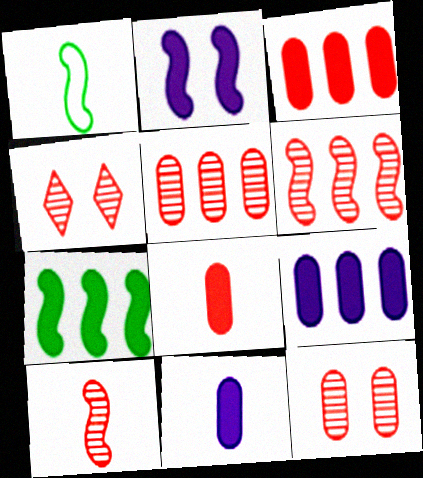[[1, 2, 6], 
[1, 4, 9], 
[4, 5, 10]]